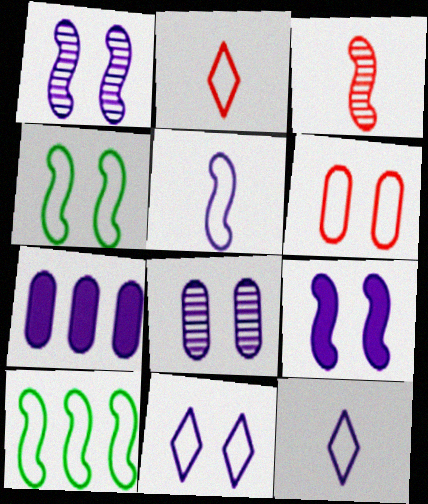[[1, 7, 12], 
[3, 9, 10], 
[4, 6, 11], 
[6, 10, 12], 
[8, 9, 11]]